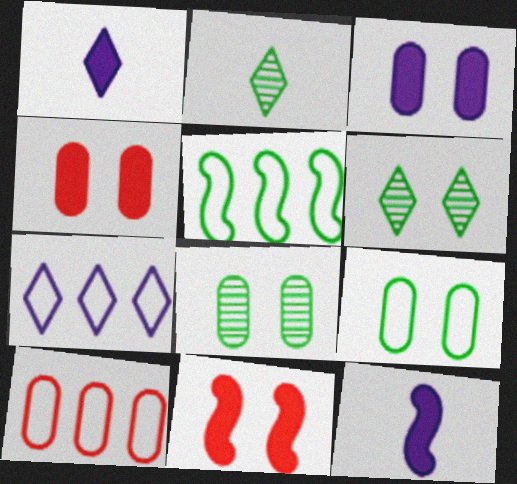[[5, 7, 10], 
[6, 10, 12]]